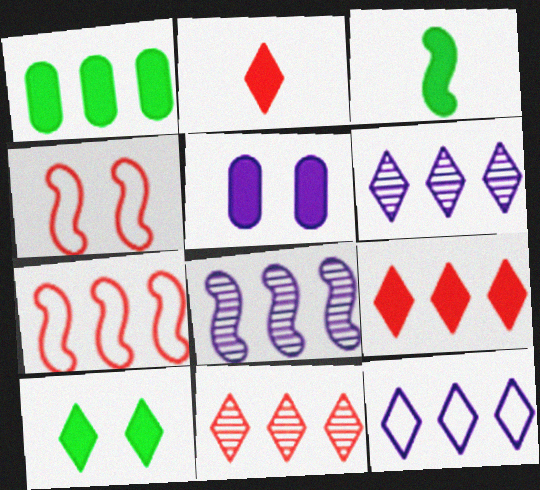[[1, 3, 10], 
[1, 6, 7], 
[3, 4, 8], 
[3, 5, 9]]